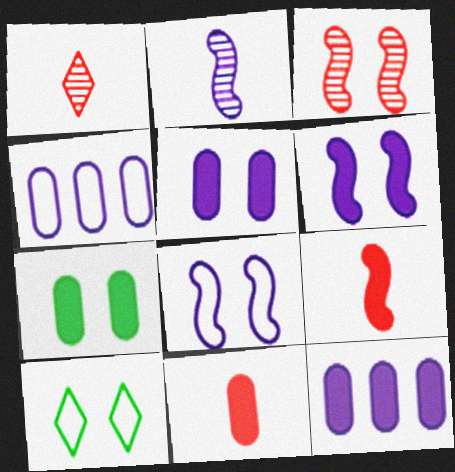[[3, 5, 10], 
[7, 11, 12]]